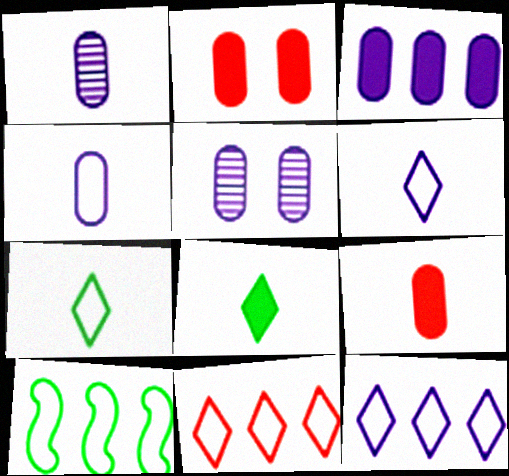[[3, 4, 5]]